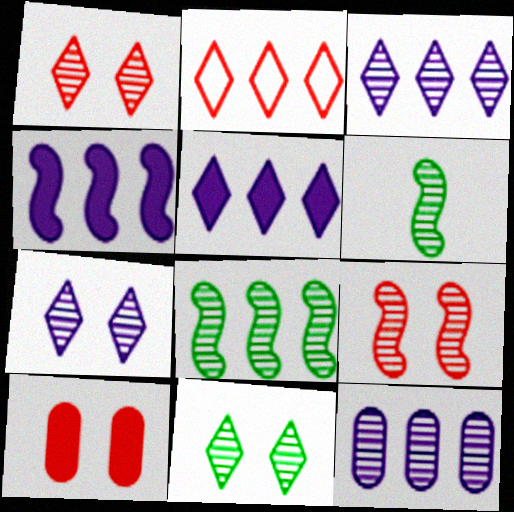[[1, 6, 12], 
[1, 7, 11]]